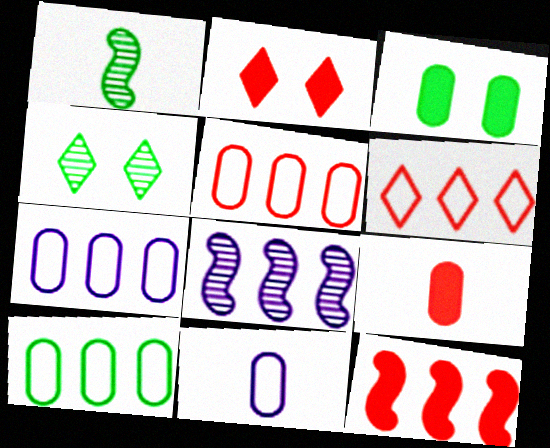[[1, 2, 7], 
[2, 9, 12], 
[4, 11, 12], 
[5, 7, 10]]